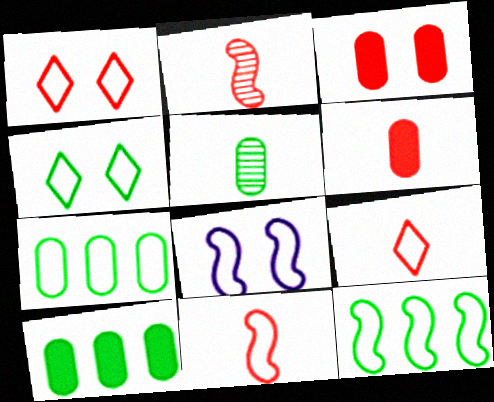[[2, 6, 9], 
[7, 8, 9], 
[8, 11, 12]]